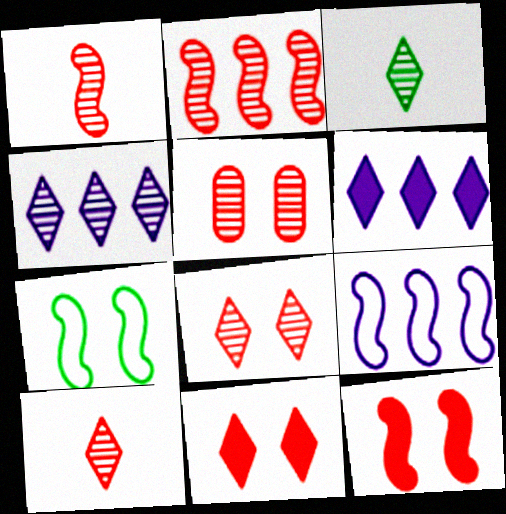[[2, 5, 10], 
[3, 4, 8]]